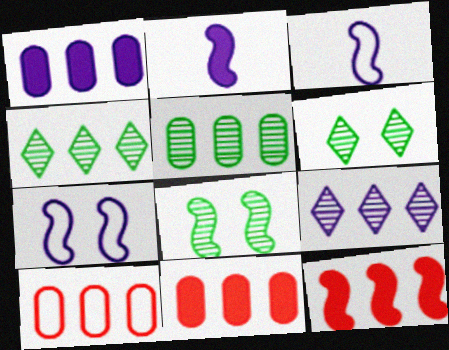[[1, 5, 10], 
[2, 6, 10], 
[3, 6, 11], 
[3, 8, 12]]